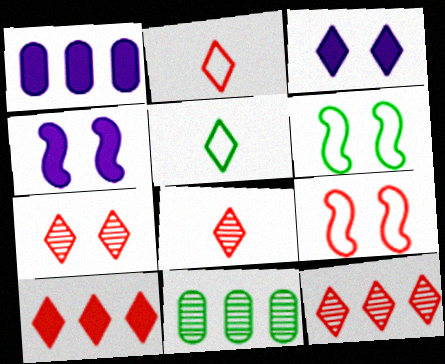[[1, 6, 8], 
[2, 4, 11], 
[2, 7, 10], 
[3, 5, 12], 
[7, 8, 12]]